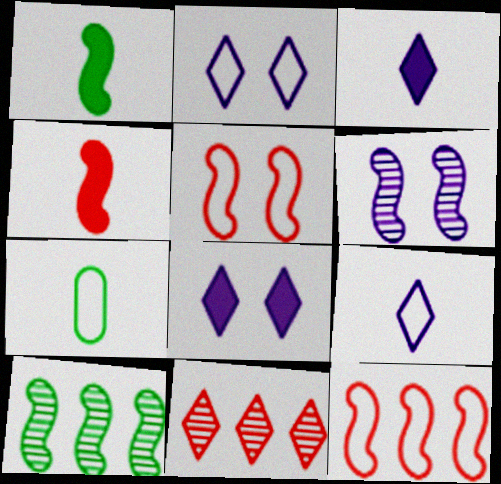[[1, 6, 12], 
[2, 7, 12]]